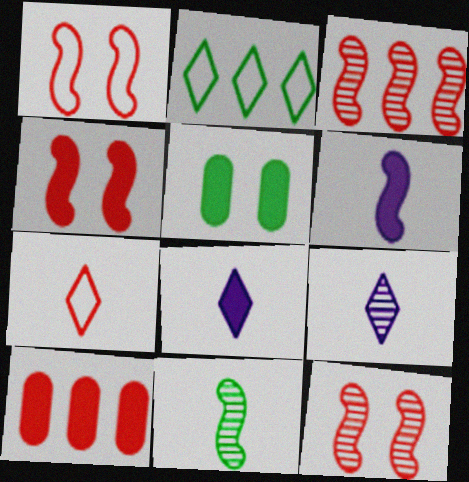[[1, 4, 12], 
[2, 5, 11], 
[7, 10, 12]]